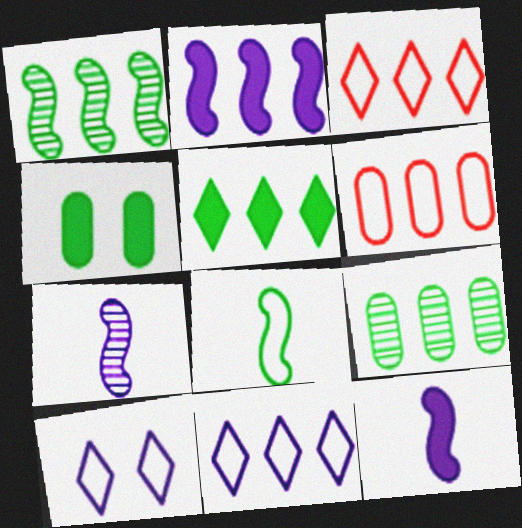[[2, 3, 9], 
[3, 4, 7], 
[6, 8, 10]]